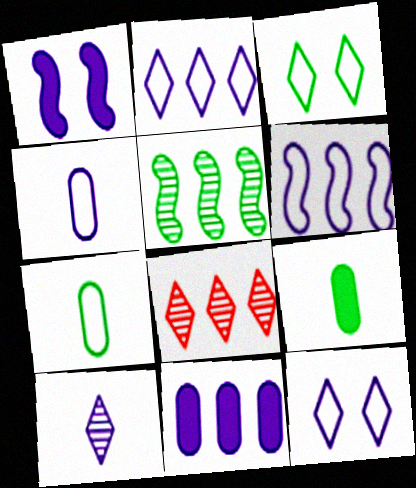[[1, 7, 8], 
[3, 5, 9], 
[4, 6, 12]]